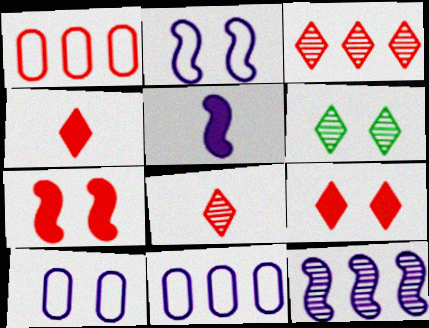[[1, 5, 6], 
[1, 7, 8], 
[2, 5, 12], 
[6, 7, 10]]